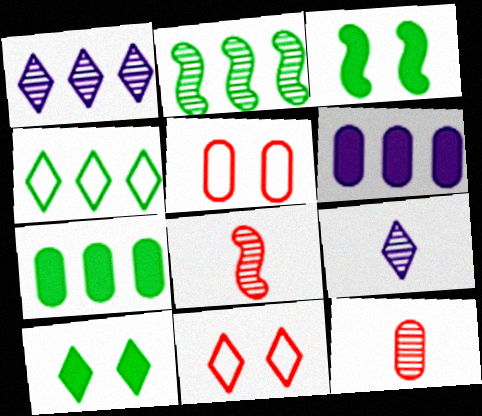[[2, 4, 7]]